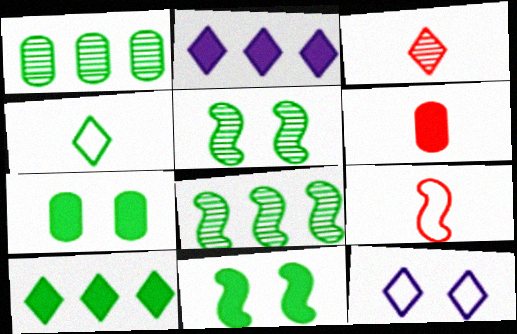[[1, 4, 11], 
[2, 6, 11], 
[3, 6, 9], 
[3, 10, 12], 
[4, 7, 8], 
[6, 8, 12]]